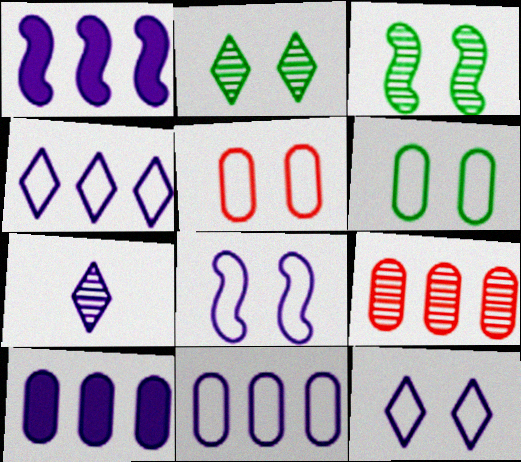[[3, 7, 9], 
[7, 8, 10]]